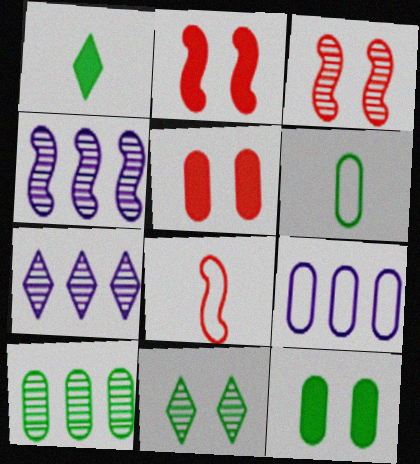[[1, 3, 9], 
[2, 6, 7], 
[6, 10, 12], 
[7, 8, 12]]